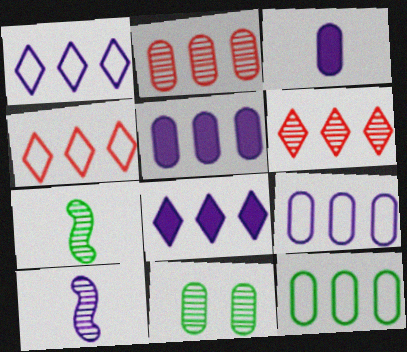[[2, 5, 12], 
[6, 10, 11]]